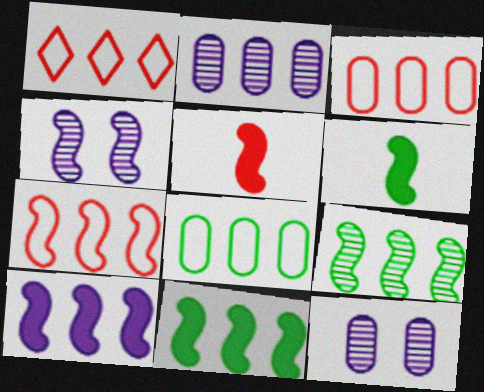[[1, 2, 11], 
[1, 3, 7], 
[1, 6, 12], 
[4, 6, 7], 
[7, 9, 10]]